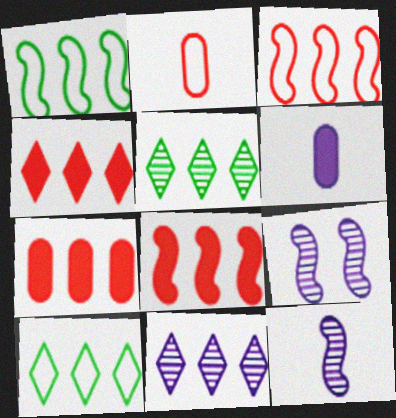[[1, 7, 11], 
[4, 7, 8], 
[4, 10, 11]]